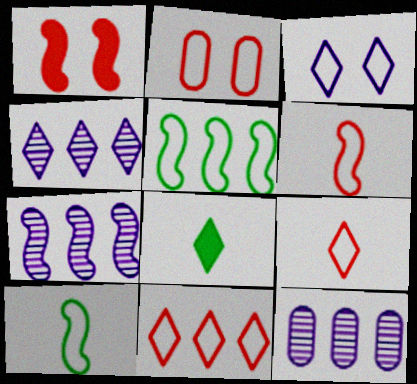[[1, 7, 10], 
[2, 6, 11], 
[2, 7, 8], 
[4, 7, 12]]